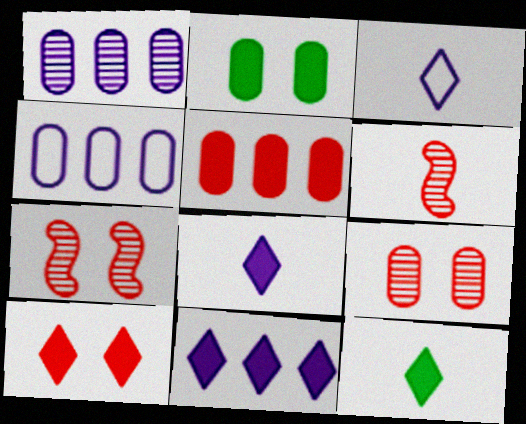[[4, 7, 12], 
[10, 11, 12]]